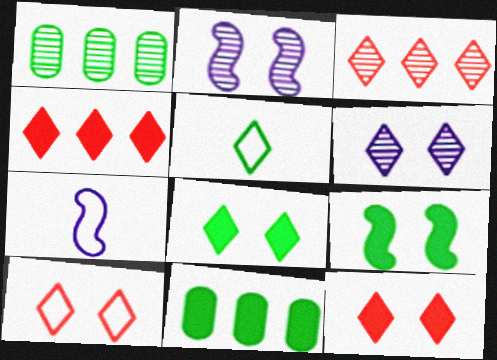[[1, 5, 9], 
[1, 7, 12], 
[4, 5, 6], 
[6, 8, 10]]